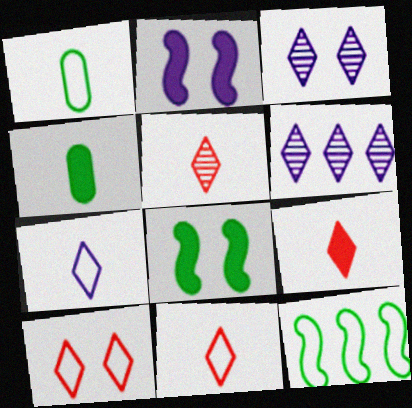[[5, 9, 11]]